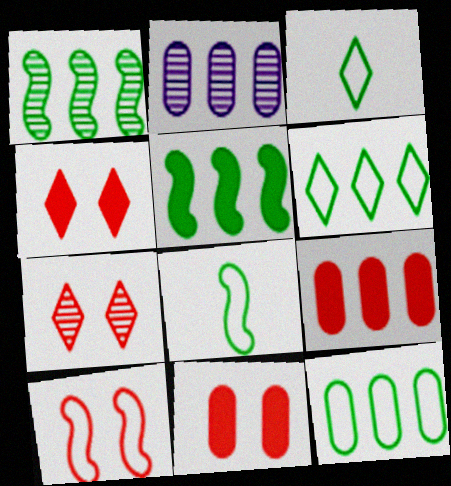[[2, 4, 8], 
[2, 9, 12], 
[7, 10, 11]]